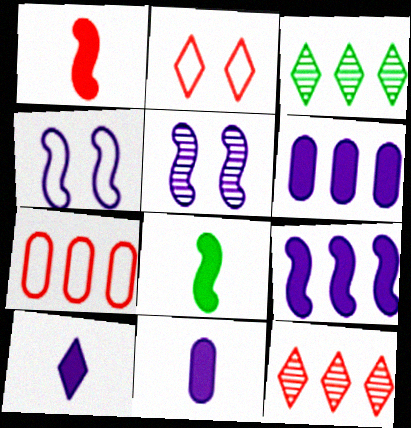[[2, 3, 10], 
[3, 7, 9]]